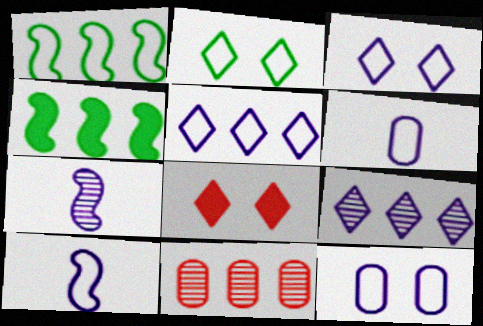[[4, 5, 11], 
[5, 10, 12]]